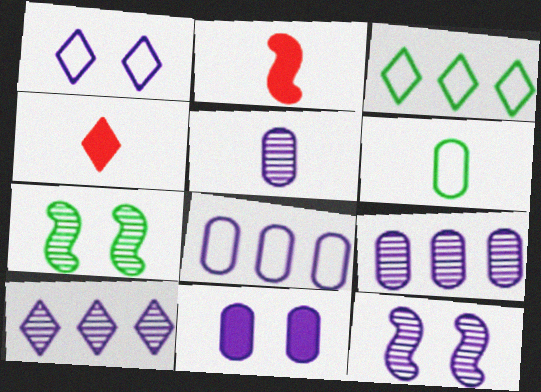[[1, 11, 12], 
[4, 7, 8], 
[5, 8, 11], 
[5, 10, 12]]